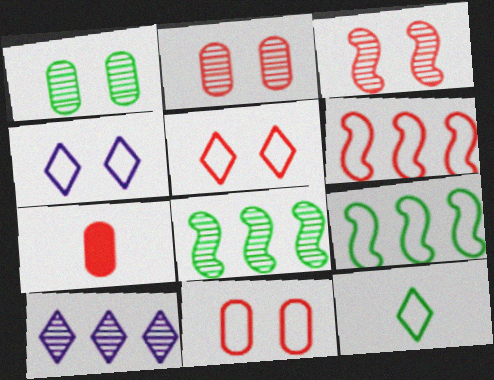[[4, 7, 8]]